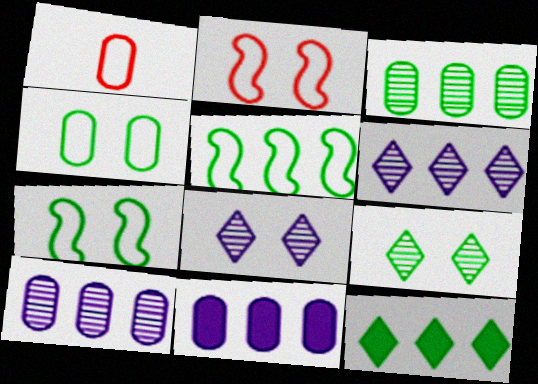[[3, 5, 12]]